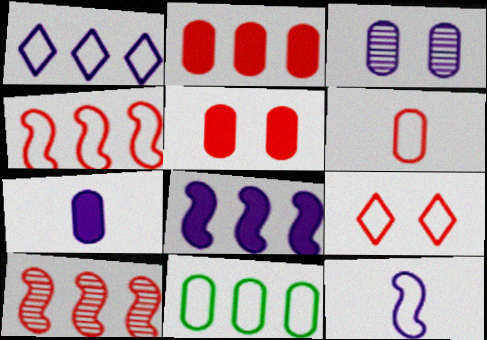[[1, 4, 11], 
[4, 6, 9], 
[9, 11, 12]]